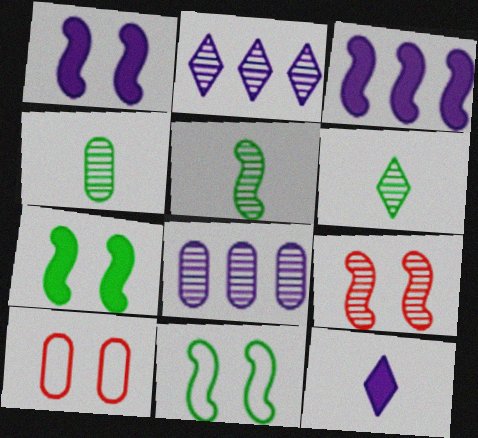[[1, 9, 11], 
[2, 4, 9], 
[3, 6, 10], 
[4, 5, 6], 
[6, 8, 9]]